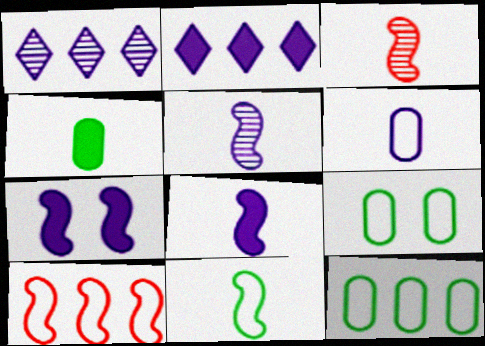[[1, 6, 7], 
[2, 3, 9], 
[3, 8, 11]]